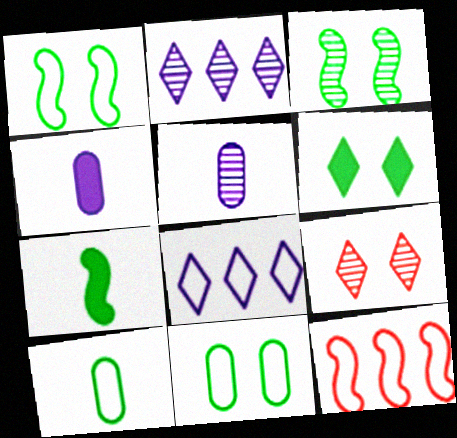[[3, 6, 11], 
[5, 6, 12]]